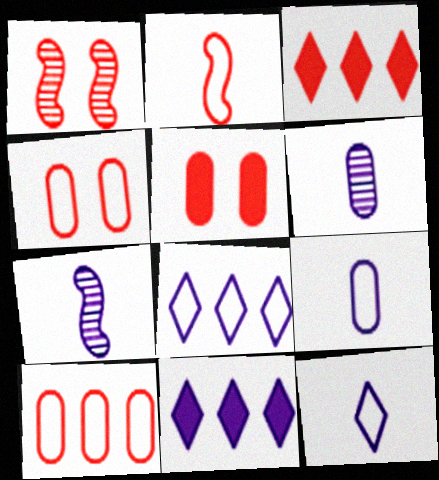[]